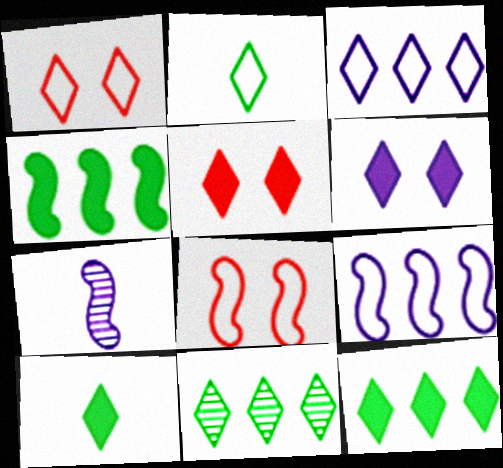[[1, 2, 3], 
[4, 7, 8]]